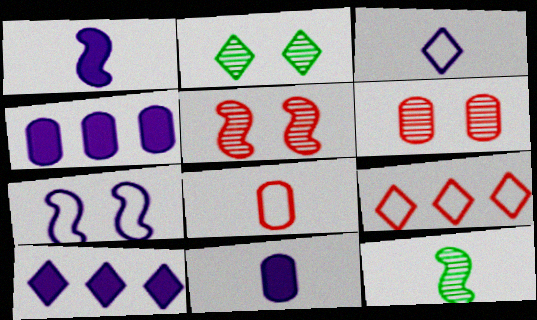[]